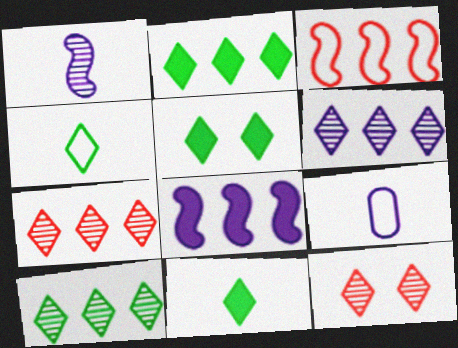[[2, 5, 11], 
[4, 5, 10], 
[6, 7, 10]]